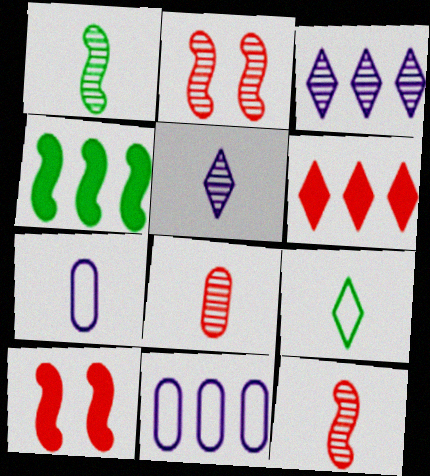[[1, 5, 8]]